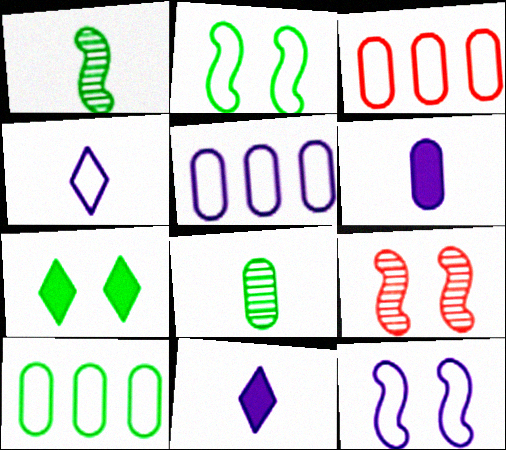[[1, 7, 10], 
[2, 3, 4], 
[3, 5, 10], 
[4, 5, 12], 
[9, 10, 11]]